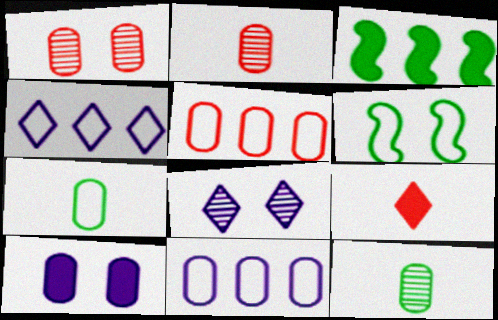[[3, 9, 10], 
[5, 10, 12]]